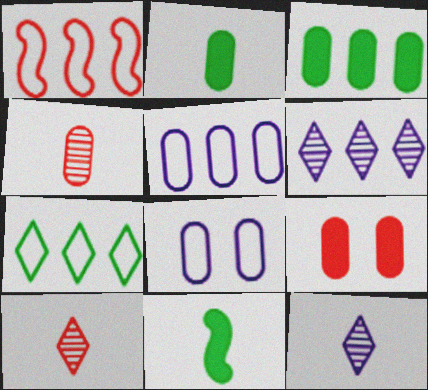[[1, 3, 6], 
[1, 5, 7], 
[1, 9, 10], 
[3, 4, 8]]